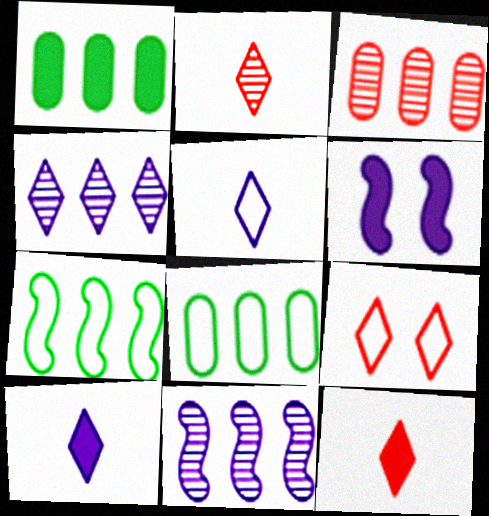[[1, 6, 12], 
[2, 6, 8]]